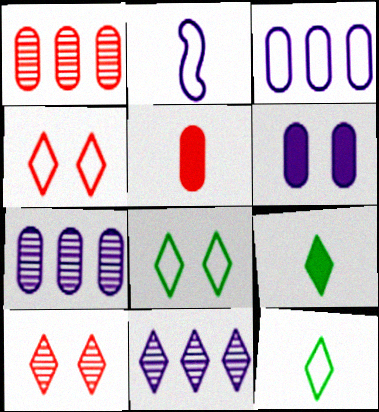[[2, 6, 11], 
[4, 9, 11]]